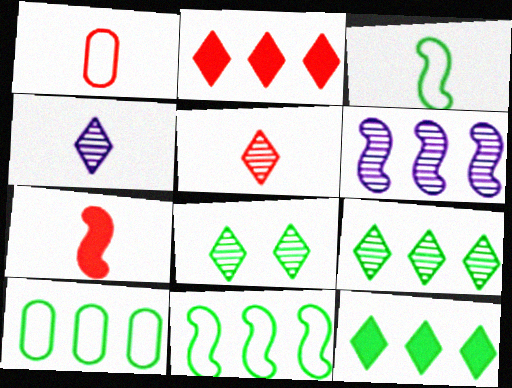[[1, 5, 7], 
[2, 6, 10]]